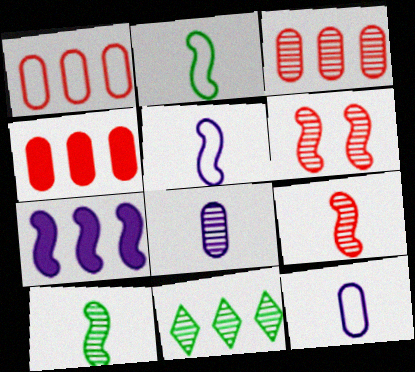[[1, 3, 4], 
[1, 7, 11], 
[2, 6, 7], 
[6, 8, 11]]